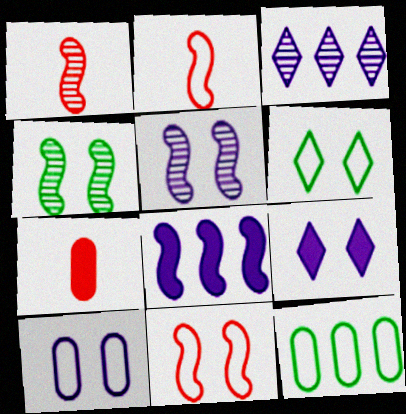[[1, 9, 12], 
[2, 4, 8], 
[5, 9, 10], 
[6, 10, 11]]